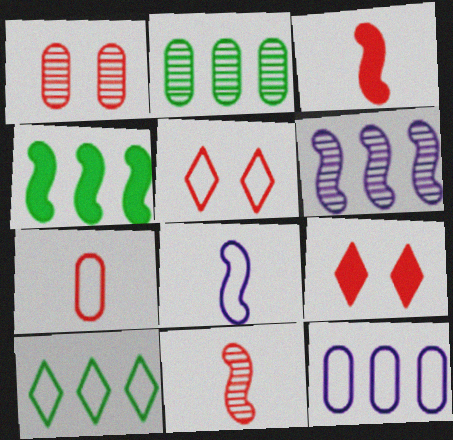[[2, 4, 10], 
[2, 8, 9]]